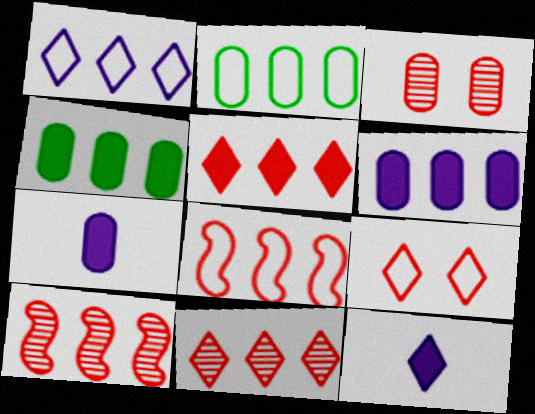[[1, 2, 8], 
[1, 4, 10], 
[2, 3, 7]]